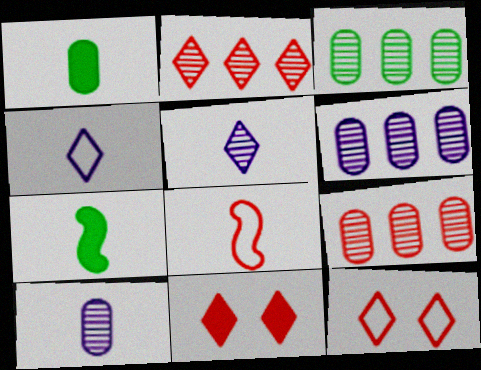[[1, 5, 8], 
[3, 6, 9], 
[6, 7, 12], 
[8, 9, 11]]